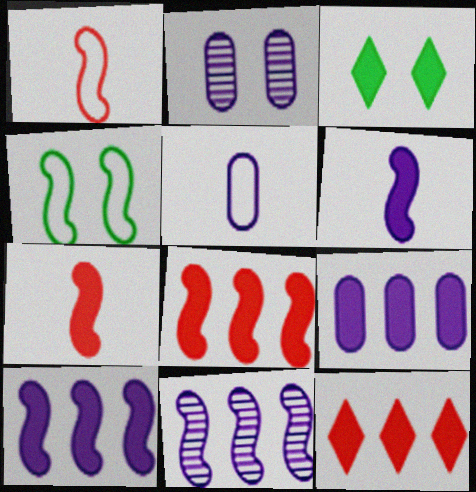[[2, 5, 9], 
[3, 7, 9], 
[4, 7, 11]]